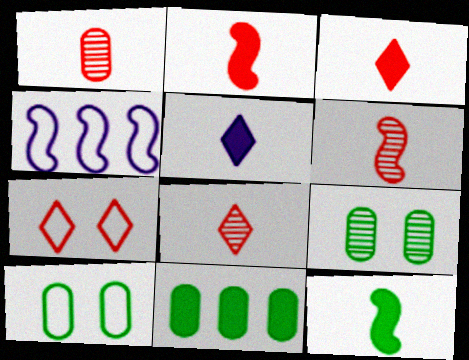[[1, 6, 8], 
[3, 4, 9]]